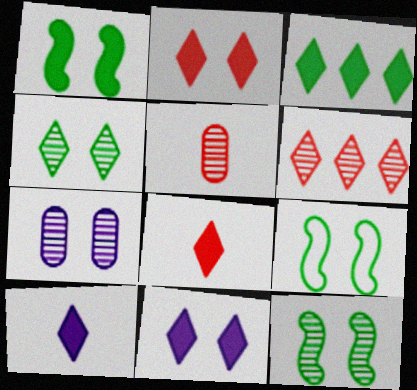[[1, 9, 12], 
[2, 3, 10], 
[2, 7, 9], 
[3, 8, 11]]